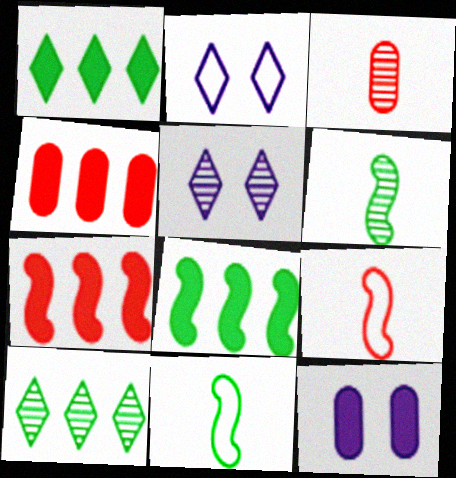[[2, 3, 8], 
[2, 4, 6], 
[4, 5, 11], 
[9, 10, 12]]